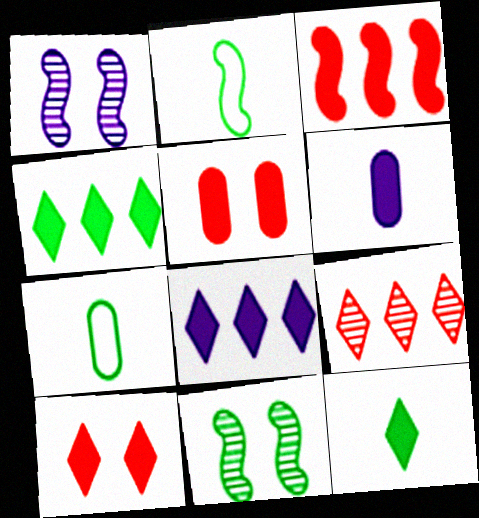[[1, 2, 3], 
[4, 7, 11], 
[8, 10, 12]]